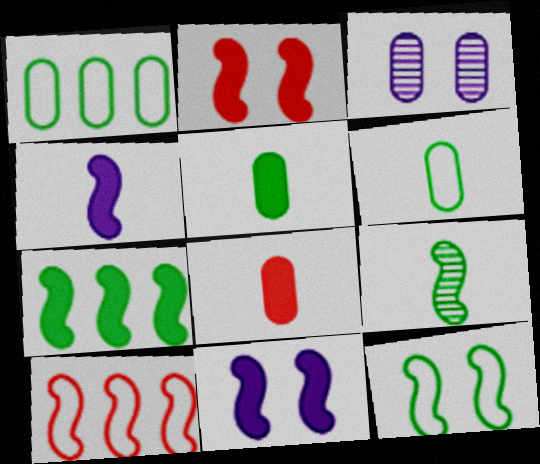[[1, 3, 8], 
[2, 4, 7], 
[7, 9, 12], 
[9, 10, 11]]